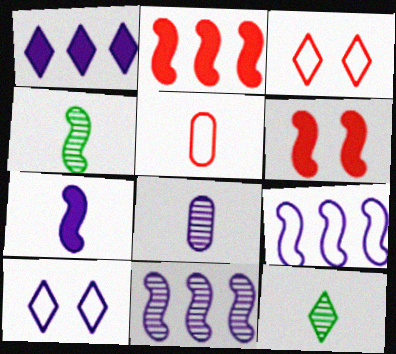[[1, 3, 12], 
[4, 6, 9], 
[5, 7, 12]]